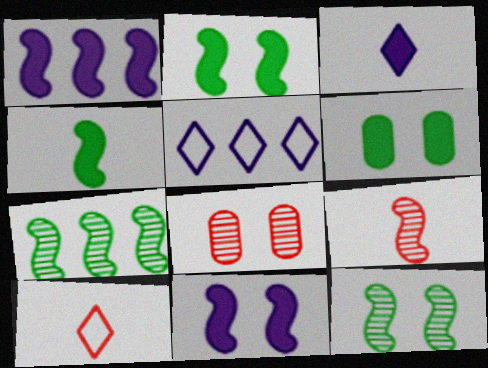[[4, 5, 8], 
[5, 6, 9]]